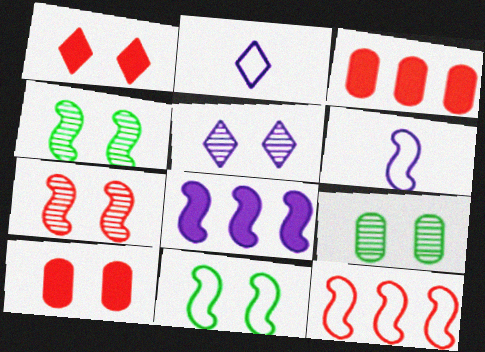[[2, 3, 4], 
[5, 7, 9], 
[5, 10, 11], 
[6, 11, 12]]